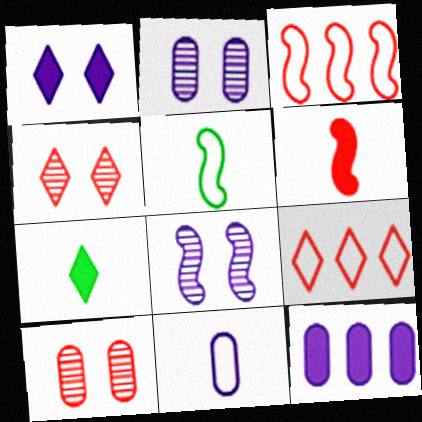[[2, 3, 7], 
[2, 11, 12], 
[4, 5, 12], 
[6, 9, 10]]